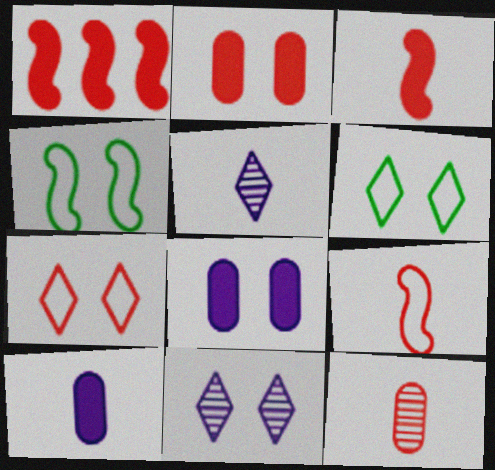[[1, 7, 12], 
[2, 4, 11]]